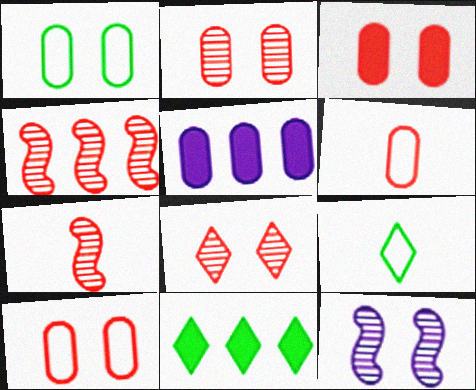[[2, 3, 10], 
[6, 11, 12]]